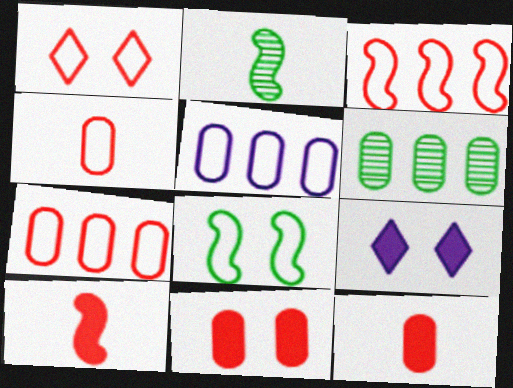[[1, 3, 4], 
[2, 7, 9]]